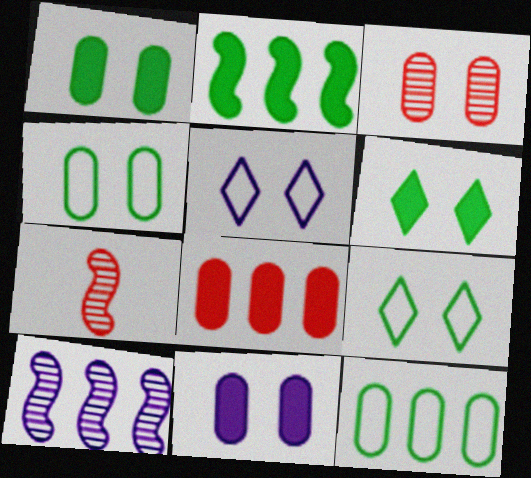[[3, 4, 11]]